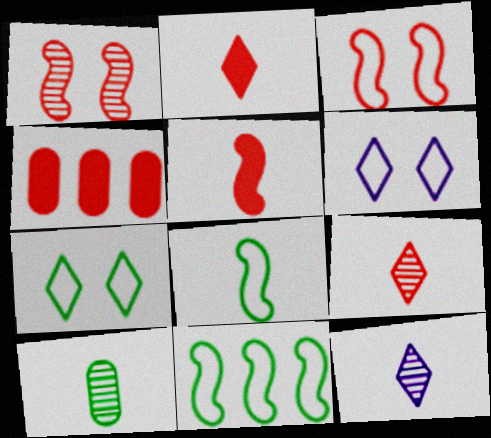[[3, 4, 9]]